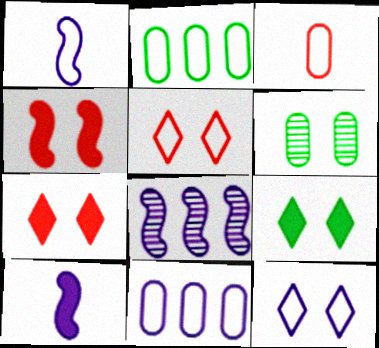[[1, 2, 5], 
[1, 11, 12], 
[3, 8, 9], 
[4, 6, 12]]